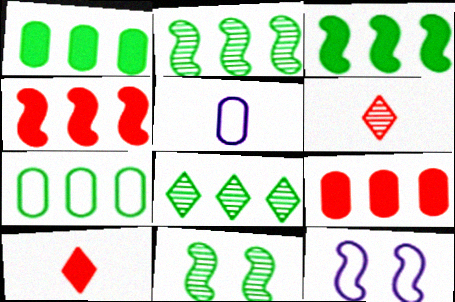[[1, 6, 12], 
[3, 7, 8]]